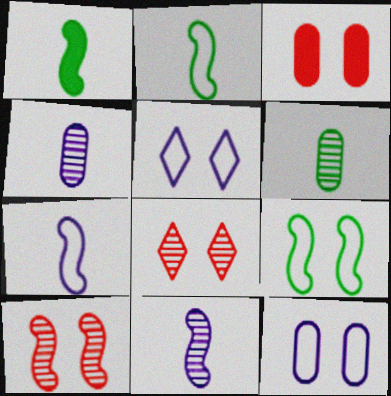[]